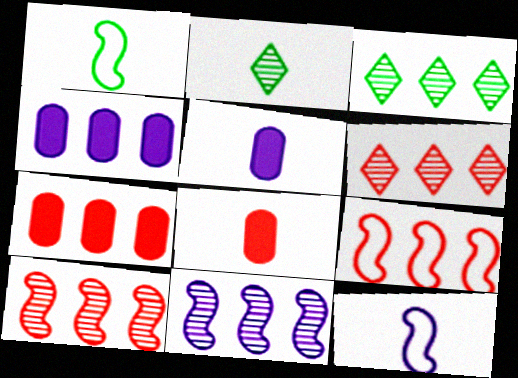[[2, 8, 12], 
[3, 4, 9], 
[6, 7, 9]]